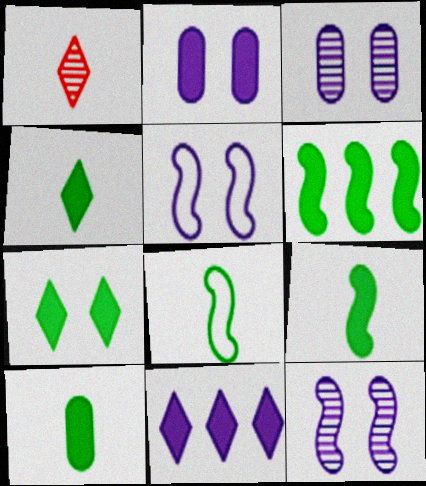[[4, 9, 10], 
[6, 7, 10]]